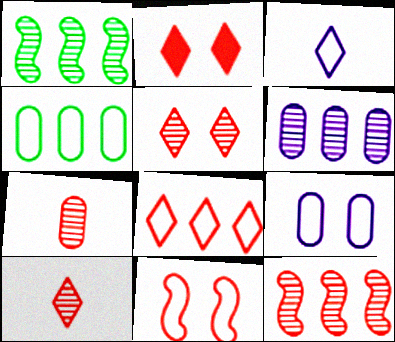[[2, 8, 10], 
[3, 4, 11], 
[5, 7, 12]]